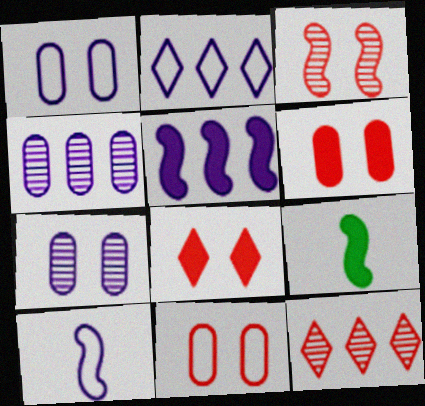[[1, 2, 10], 
[1, 9, 12], 
[2, 4, 5], 
[3, 8, 11]]